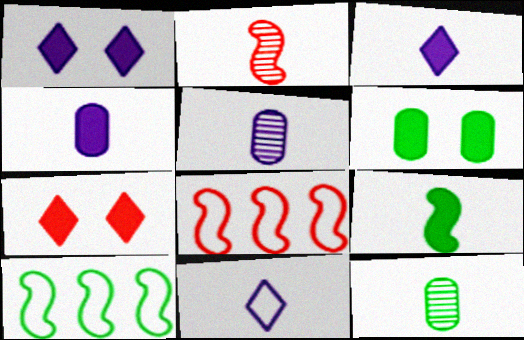[[1, 8, 12], 
[5, 7, 10]]